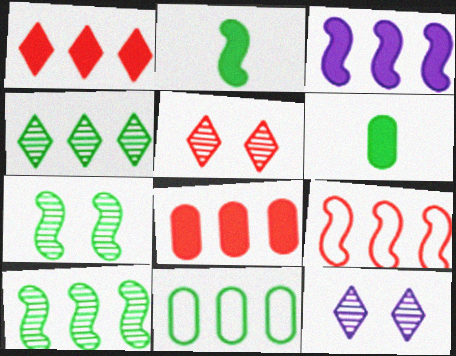[[3, 9, 10], 
[6, 9, 12]]